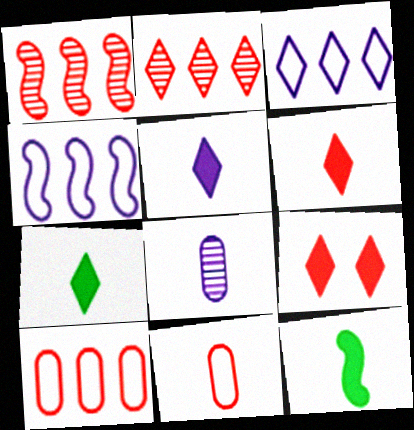[[1, 9, 11], 
[5, 6, 7]]